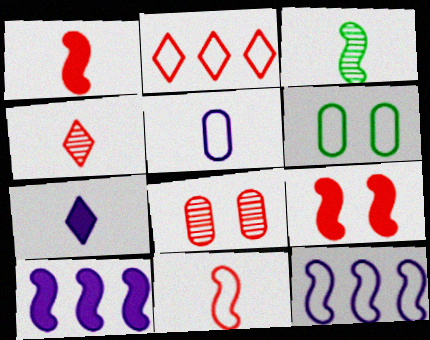[[1, 2, 8], 
[3, 9, 12], 
[4, 6, 10]]